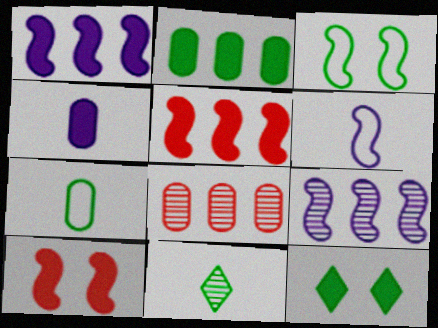[[2, 3, 11], 
[4, 5, 12], 
[6, 8, 12]]